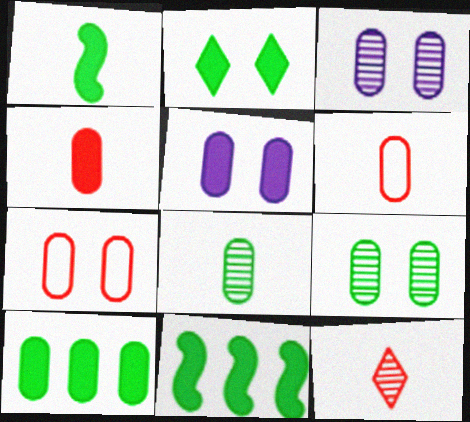[[1, 2, 10], 
[3, 6, 10], 
[4, 5, 10], 
[5, 7, 9]]